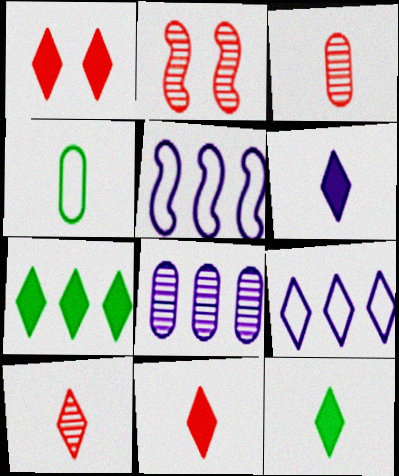[[1, 6, 7], 
[6, 11, 12]]